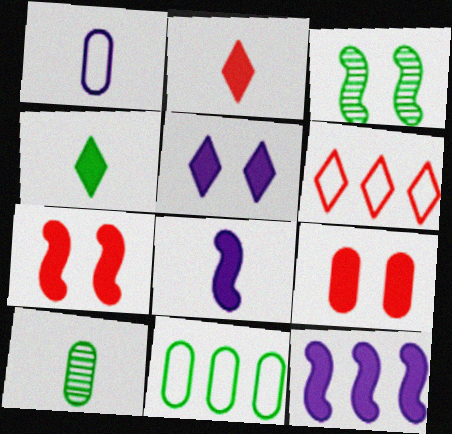[[3, 4, 11], 
[4, 9, 12]]